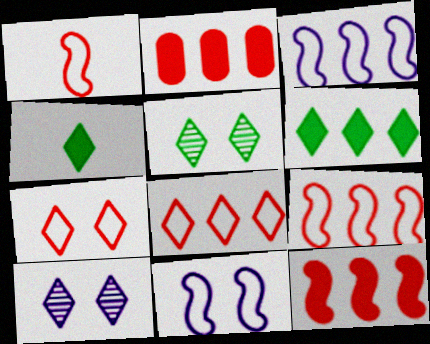[[4, 8, 10]]